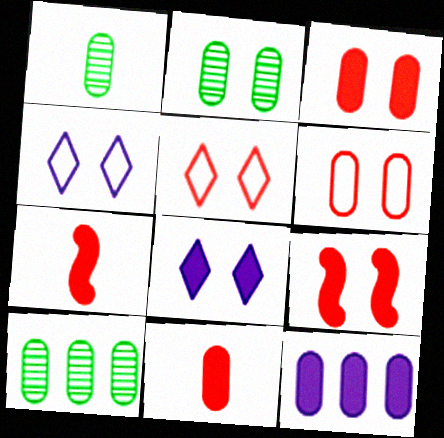[[1, 2, 10], 
[1, 6, 12], 
[2, 4, 9], 
[4, 7, 10]]